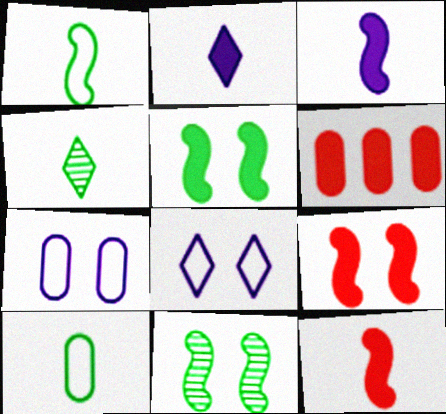[[2, 5, 6]]